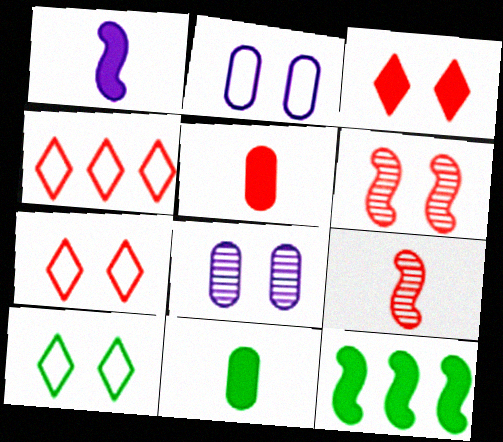[[4, 5, 6]]